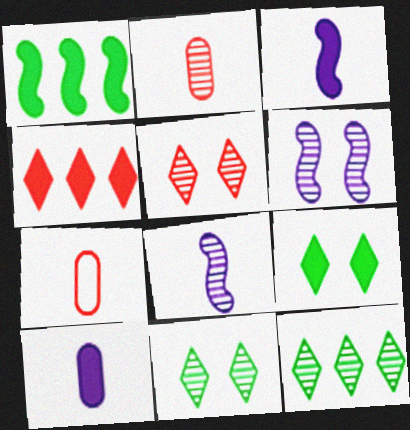[[2, 6, 12]]